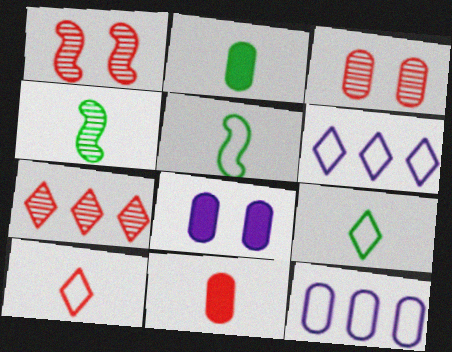[[1, 2, 6], 
[2, 3, 12], 
[2, 4, 9], 
[5, 7, 8]]